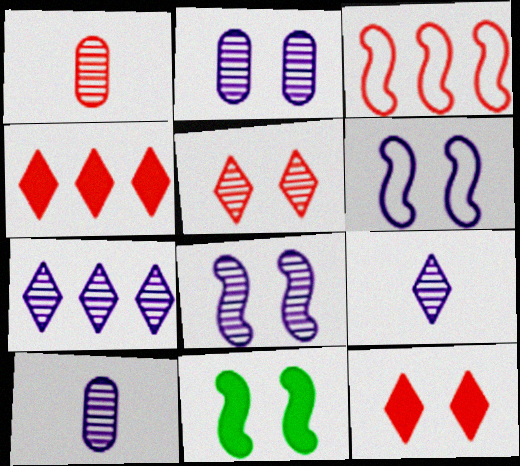[[1, 3, 12], 
[7, 8, 10]]